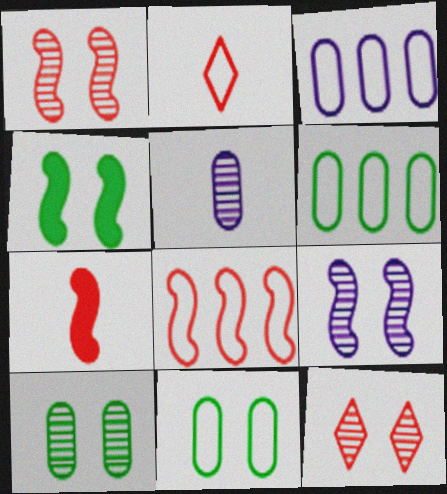[[1, 7, 8], 
[9, 10, 12]]